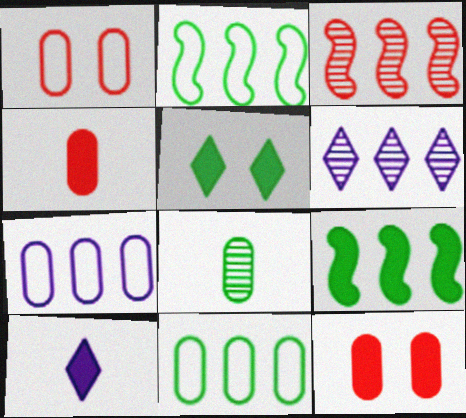[[2, 5, 8], 
[7, 8, 12], 
[9, 10, 12]]